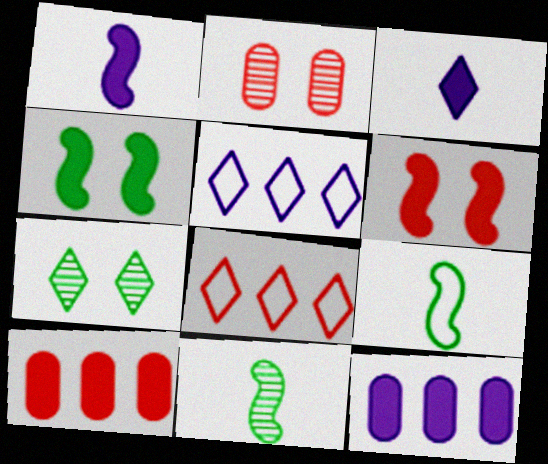[[3, 4, 10], 
[3, 7, 8]]